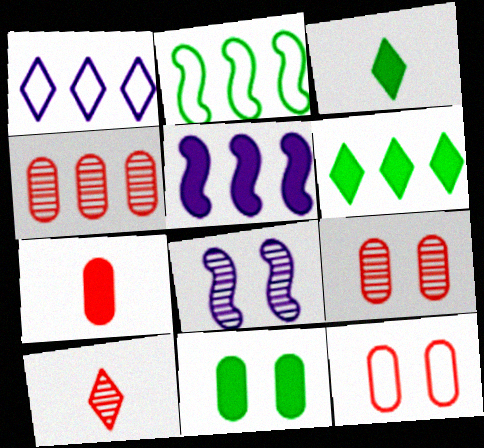[[4, 7, 12]]